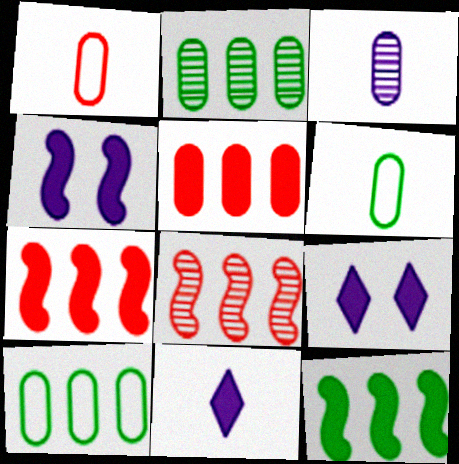[[6, 8, 9]]